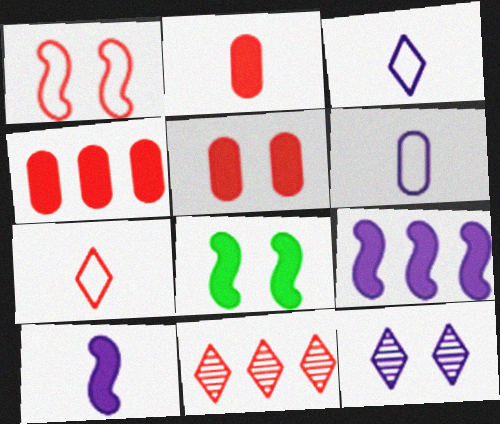[[1, 2, 11], 
[2, 4, 5], 
[6, 8, 11], 
[6, 9, 12]]